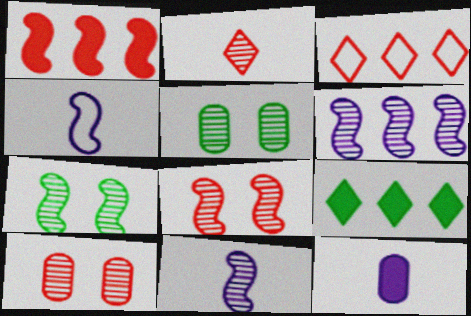[[1, 4, 7], 
[2, 5, 6], 
[3, 7, 12], 
[4, 9, 10]]